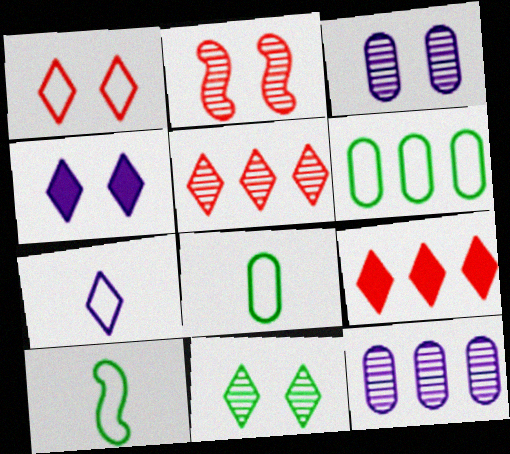[[1, 4, 11], 
[2, 3, 11], 
[3, 9, 10], 
[7, 9, 11]]